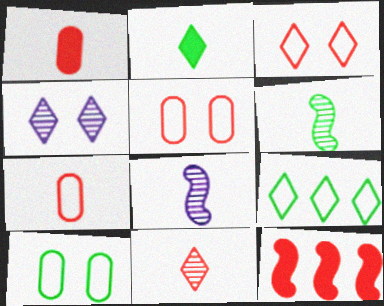[[2, 7, 8], 
[5, 11, 12]]